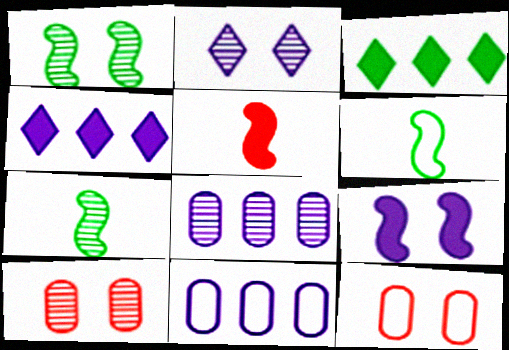[[1, 2, 10], 
[4, 6, 10], 
[4, 7, 12]]